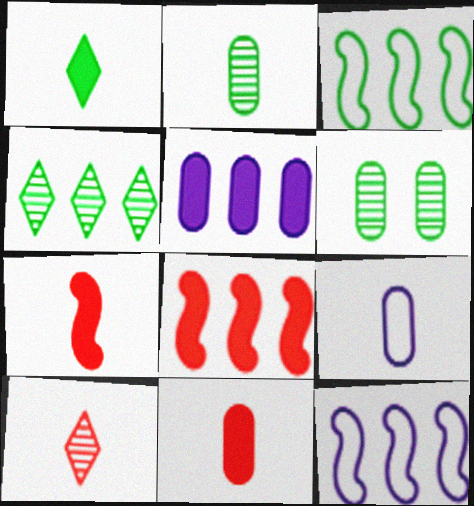[[1, 3, 6], 
[2, 9, 11]]